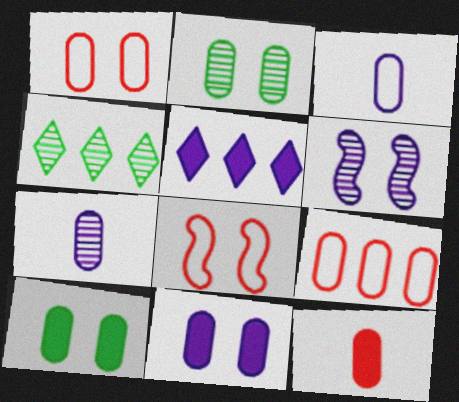[[1, 2, 11], 
[3, 5, 6], 
[7, 9, 10]]